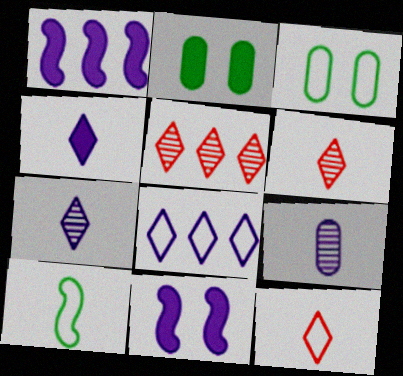[[1, 3, 6], 
[8, 9, 11]]